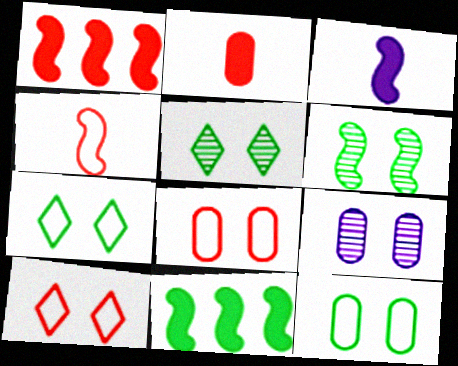[]